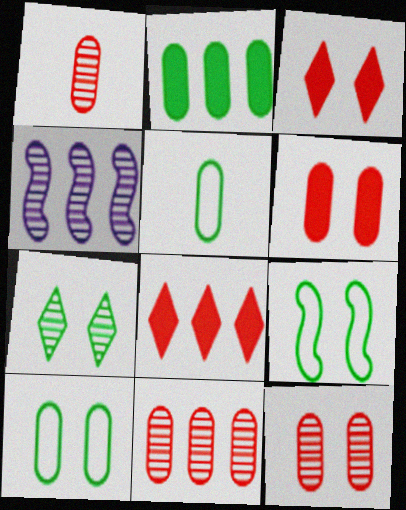[[1, 4, 7], 
[1, 11, 12], 
[3, 4, 5]]